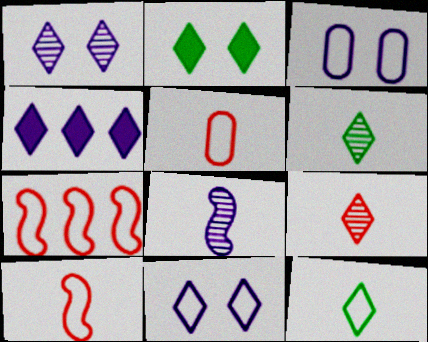[[3, 4, 8], 
[3, 7, 12]]